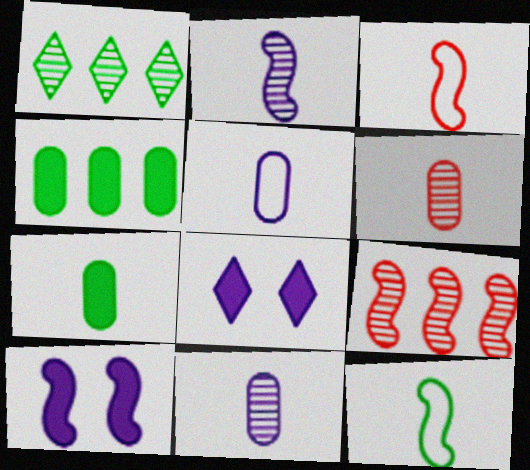[[5, 6, 7], 
[9, 10, 12]]